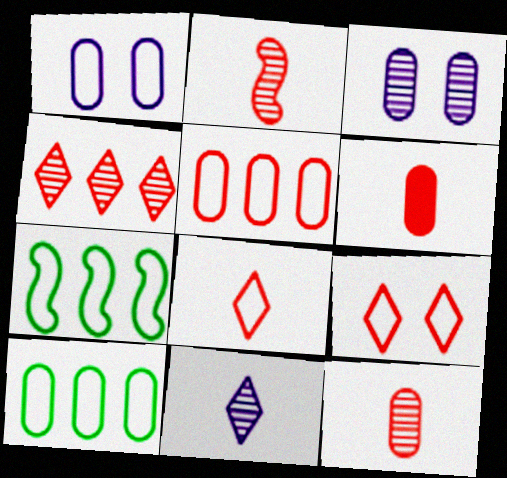[[1, 7, 8], 
[2, 6, 8], 
[3, 6, 10]]